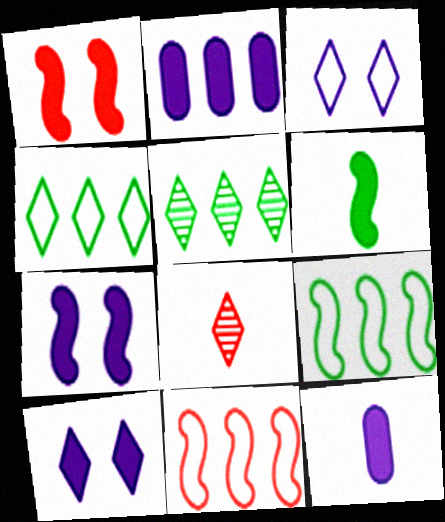[[2, 5, 11], 
[4, 8, 10]]